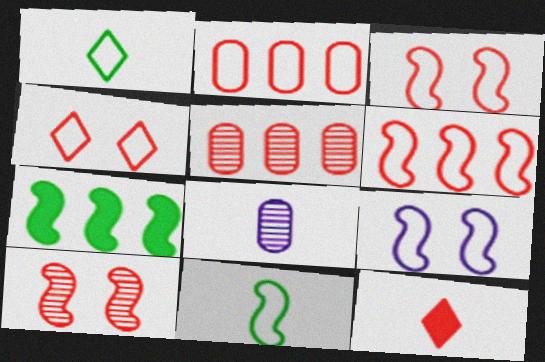[[1, 2, 9], 
[2, 10, 12], 
[3, 5, 12], 
[4, 7, 8], 
[6, 9, 11], 
[8, 11, 12]]